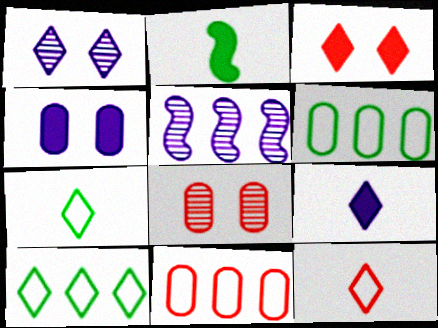[[1, 2, 11]]